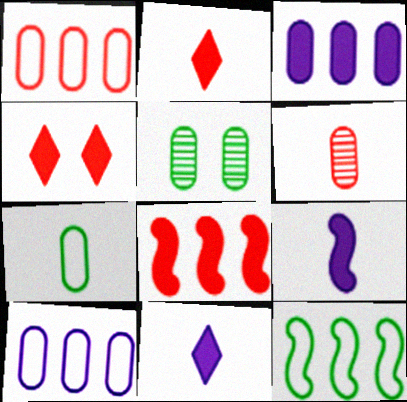[]